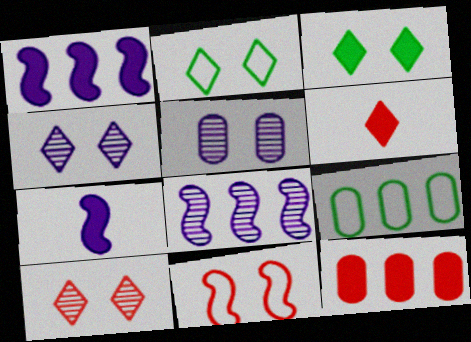[[3, 5, 11], 
[3, 7, 12], 
[7, 9, 10]]